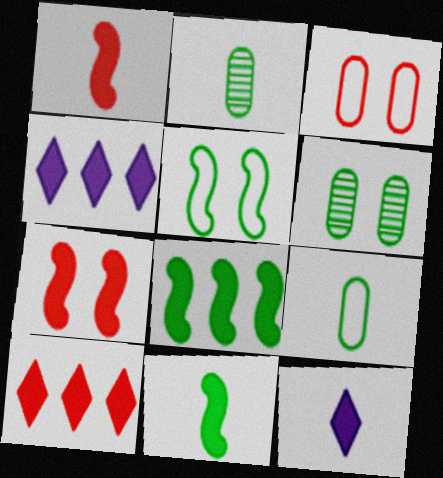[]